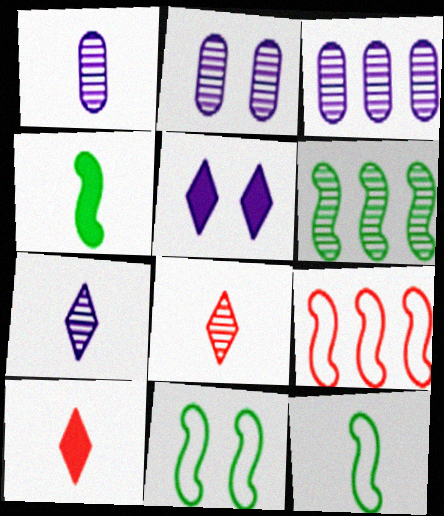[[1, 2, 3], 
[1, 10, 12], 
[2, 6, 8], 
[3, 10, 11], 
[4, 6, 11]]